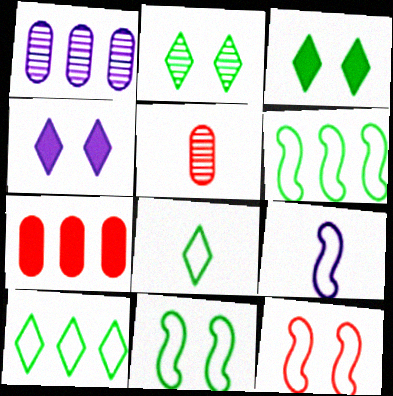[[1, 4, 9], 
[2, 7, 9], 
[4, 5, 6], 
[6, 9, 12]]